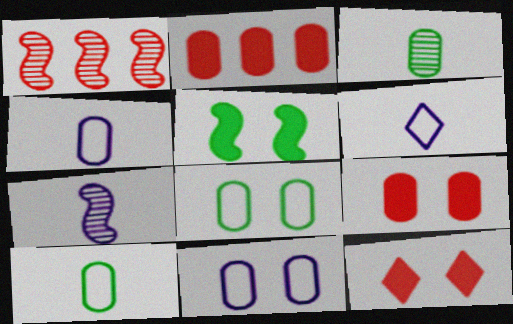[[2, 3, 11]]